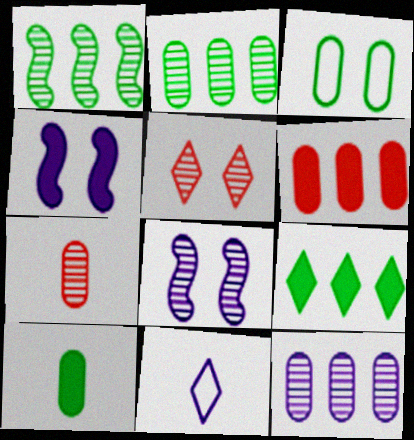[[2, 3, 10], 
[3, 4, 5], 
[4, 11, 12], 
[5, 9, 11]]